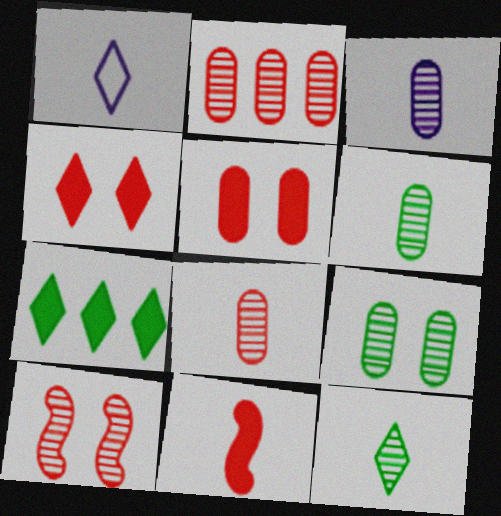[[1, 6, 11], 
[2, 3, 9], 
[3, 6, 8]]